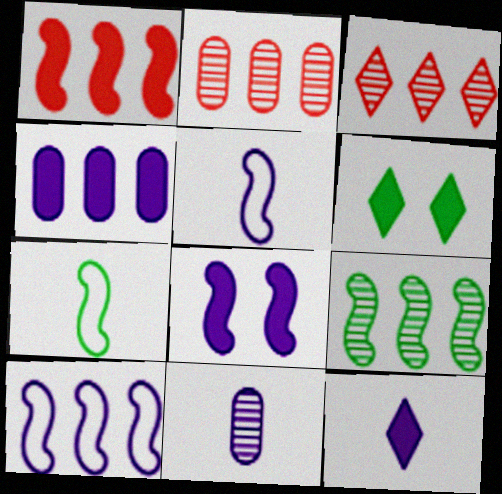[[1, 9, 10], 
[2, 5, 6], 
[4, 8, 12], 
[5, 11, 12]]